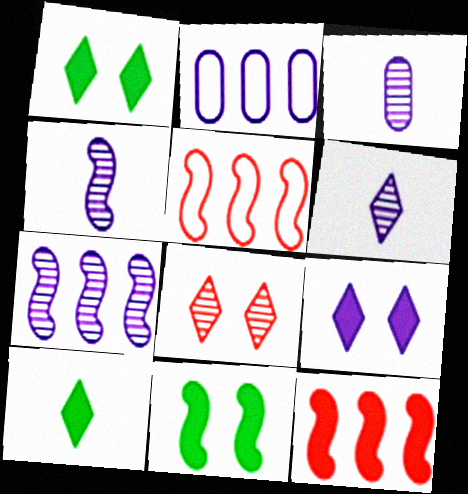[[1, 3, 5], 
[2, 4, 9], 
[3, 4, 6], 
[4, 5, 11]]